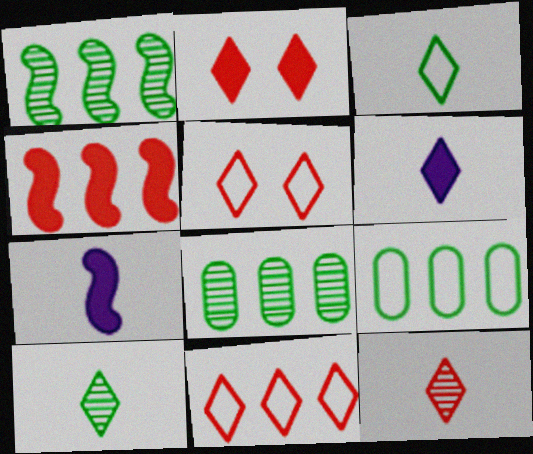[[2, 11, 12], 
[3, 6, 12], 
[5, 7, 8]]